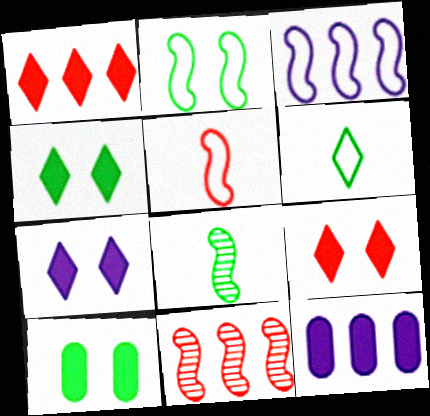[[2, 3, 5], 
[4, 7, 9]]